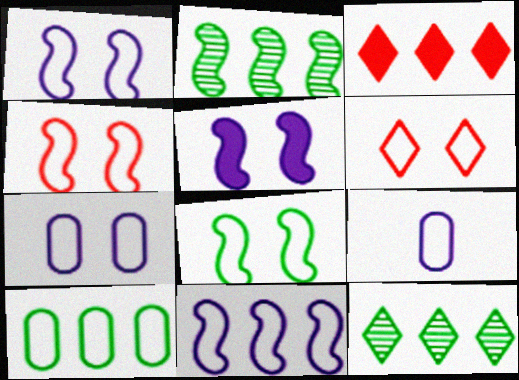[[1, 4, 8], 
[6, 7, 8]]